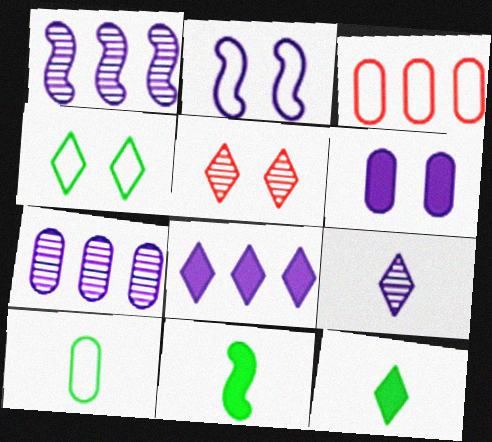[]